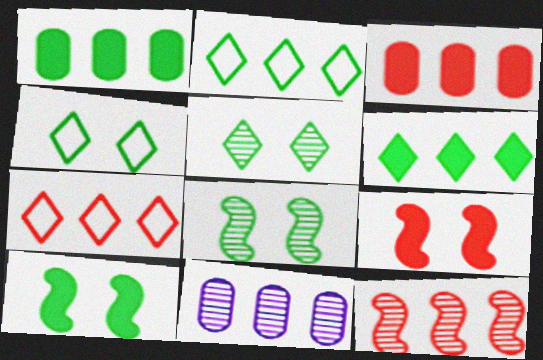[[3, 7, 12]]